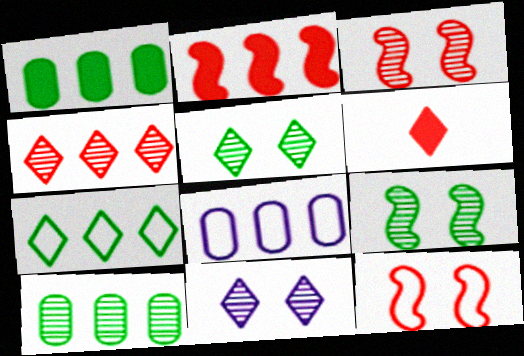[[6, 7, 11], 
[6, 8, 9]]